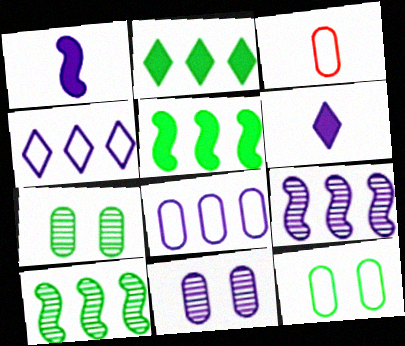[[1, 4, 11], 
[3, 8, 12]]